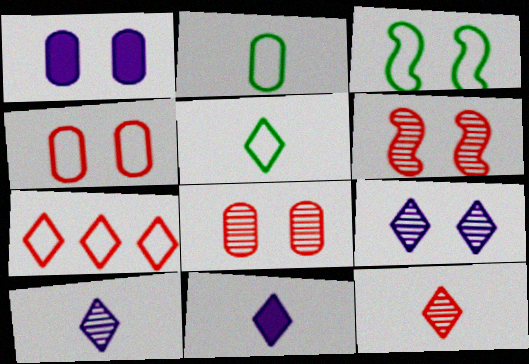[[5, 11, 12]]